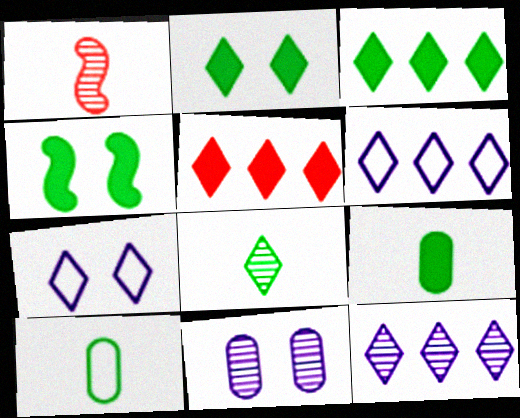[[3, 4, 9], 
[5, 7, 8]]